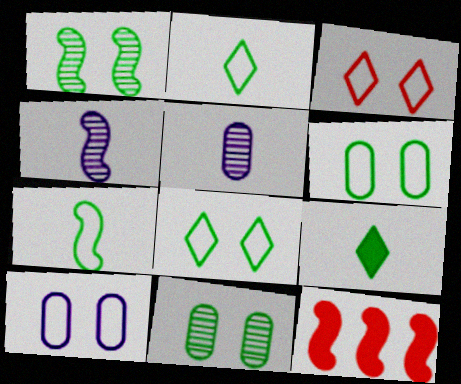[[5, 8, 12]]